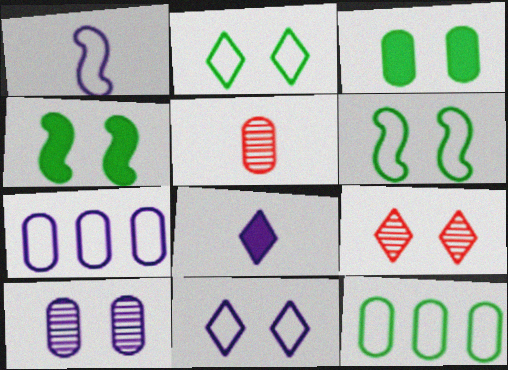[[1, 7, 11], 
[3, 5, 7]]